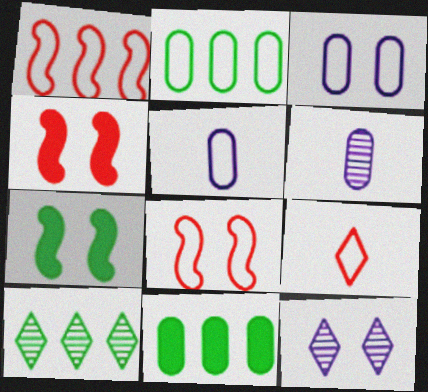[[4, 5, 10]]